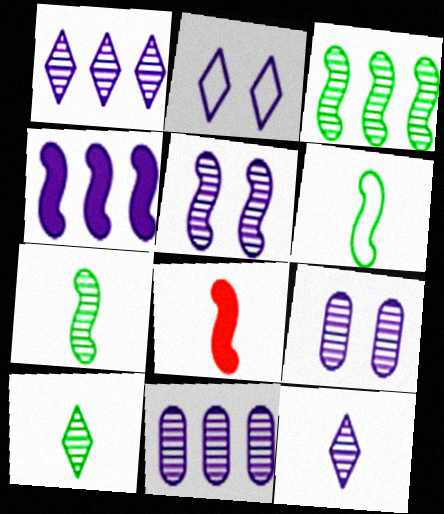[[5, 11, 12]]